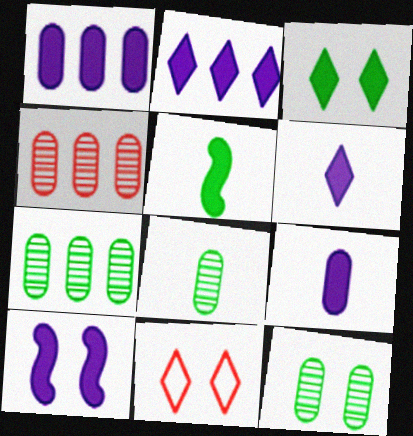[[1, 6, 10], 
[2, 9, 10], 
[7, 8, 12], 
[10, 11, 12]]